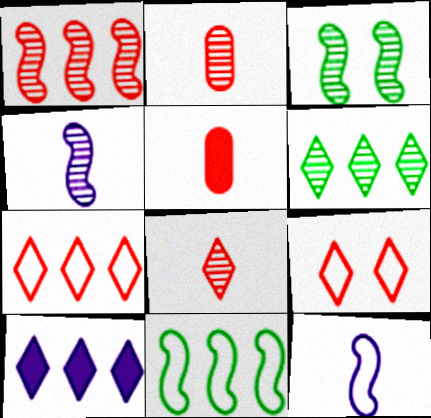[[1, 3, 4], 
[1, 5, 9], 
[6, 7, 10]]